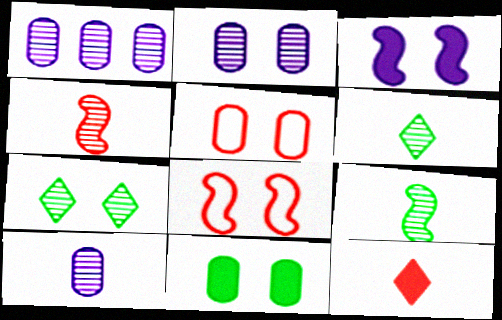[[1, 2, 10], 
[1, 4, 7], 
[2, 5, 11], 
[3, 5, 7], 
[4, 6, 10]]